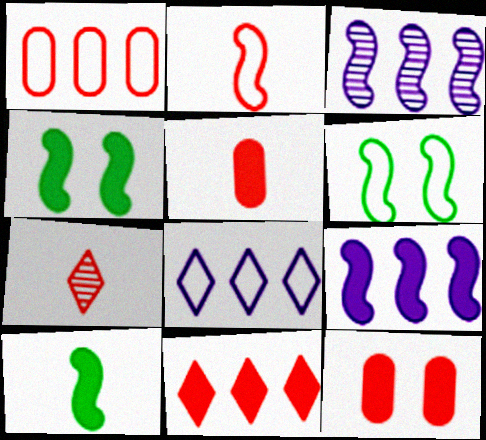[[2, 3, 4], 
[2, 5, 7]]